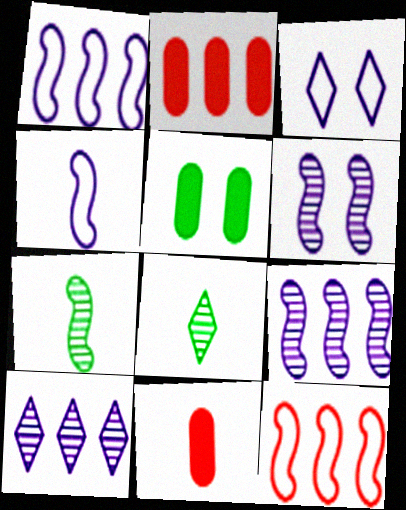[[2, 3, 7], 
[4, 8, 11]]